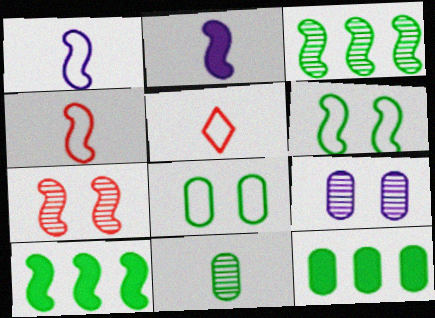[[1, 7, 10], 
[2, 5, 11], 
[5, 9, 10], 
[8, 11, 12]]